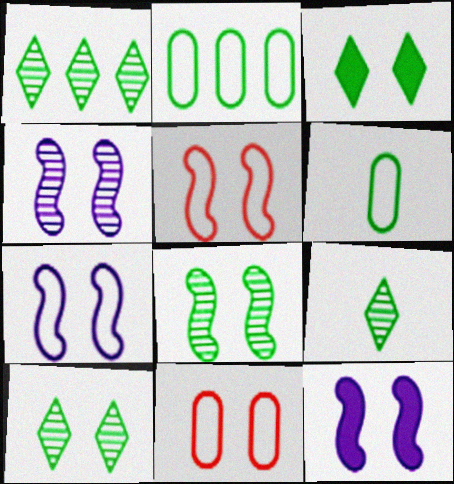[[1, 9, 10], 
[3, 4, 11], 
[4, 7, 12], 
[5, 8, 12], 
[10, 11, 12]]